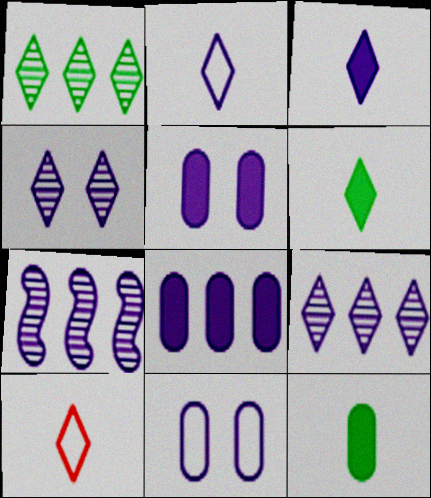[[2, 5, 7], 
[3, 7, 11]]